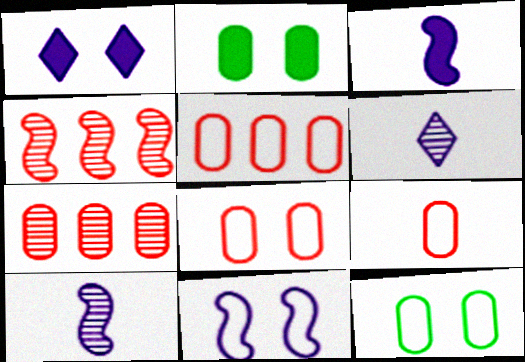[[5, 8, 9]]